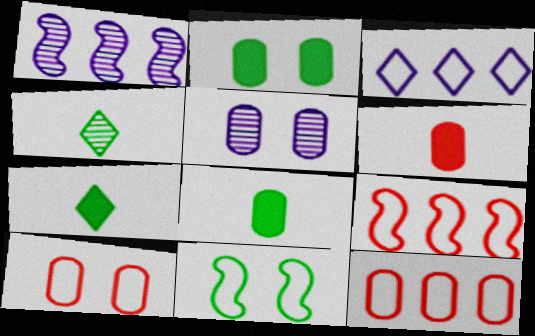[[1, 7, 10], 
[2, 5, 10], 
[5, 7, 9], 
[5, 8, 12]]